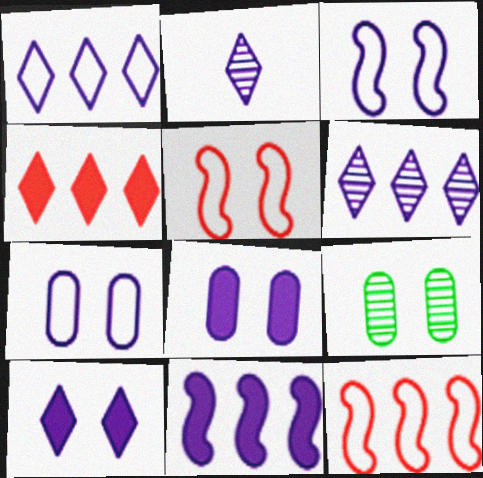[[1, 2, 10], 
[2, 7, 11], 
[5, 9, 10]]